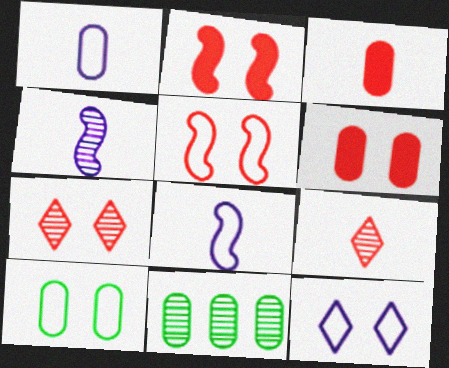[[1, 6, 11], 
[4, 7, 11], 
[5, 6, 7], 
[5, 10, 12]]